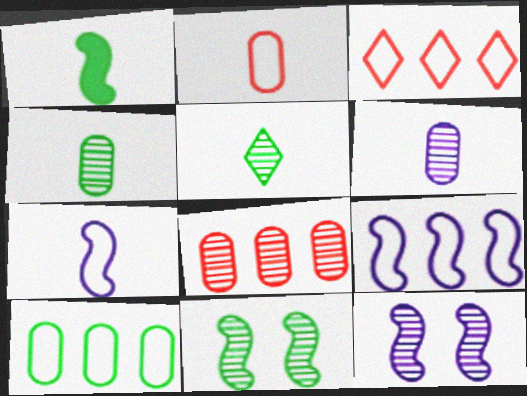[[3, 9, 10], 
[5, 8, 12]]